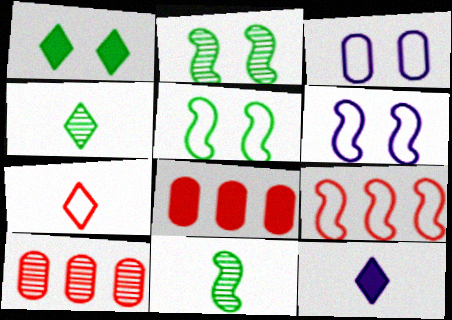[[4, 6, 8], 
[4, 7, 12], 
[5, 10, 12]]